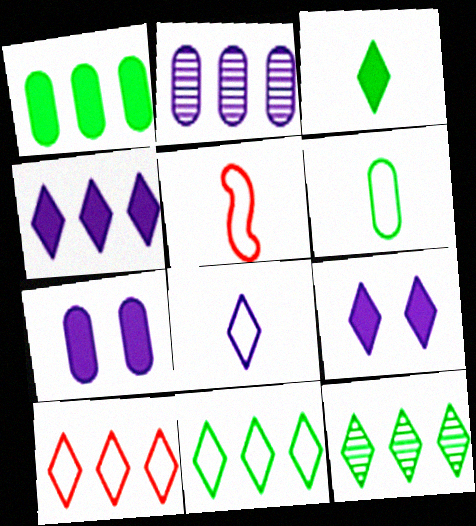[[4, 10, 12], 
[5, 6, 8], 
[5, 7, 12]]